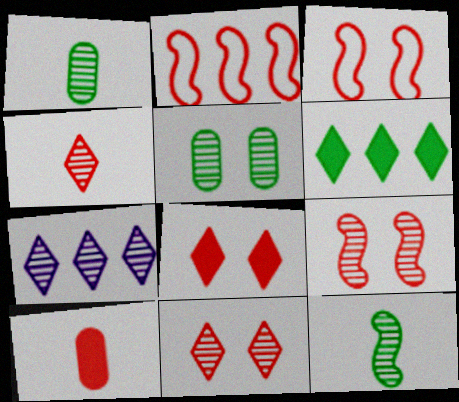[[1, 7, 9], 
[2, 10, 11]]